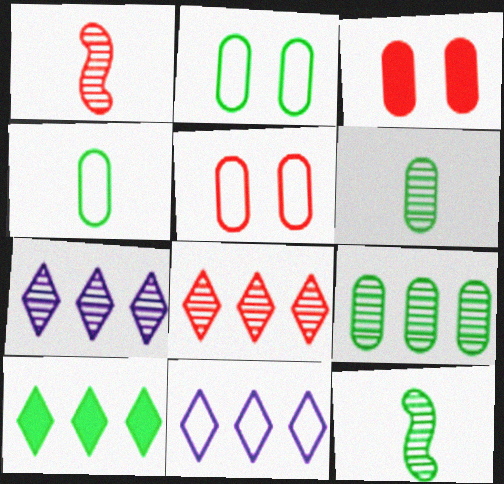[[2, 10, 12], 
[3, 11, 12], 
[8, 10, 11]]